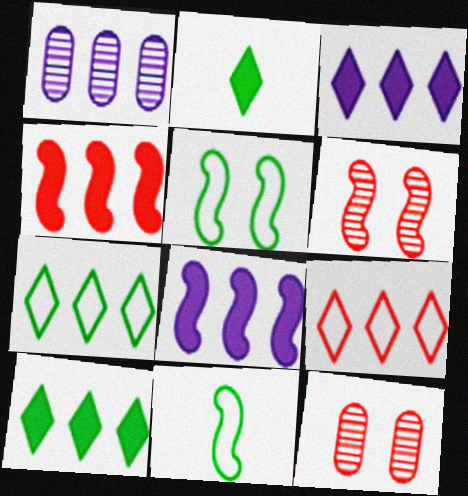[[1, 4, 7], 
[3, 11, 12], 
[6, 8, 11]]